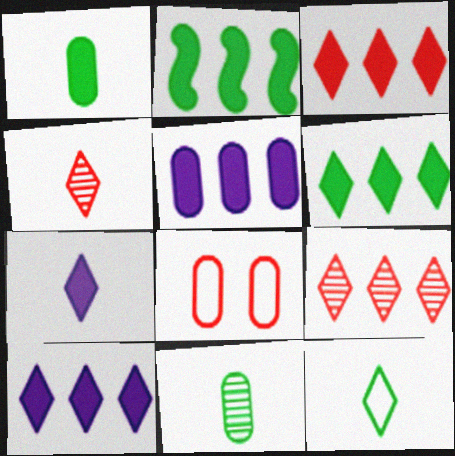[[2, 3, 5], 
[3, 6, 10], 
[4, 7, 12], 
[5, 8, 11]]